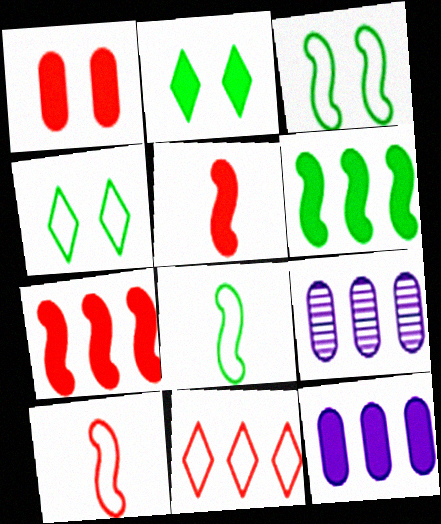[[2, 5, 12], 
[2, 9, 10], 
[4, 5, 9], 
[6, 9, 11]]